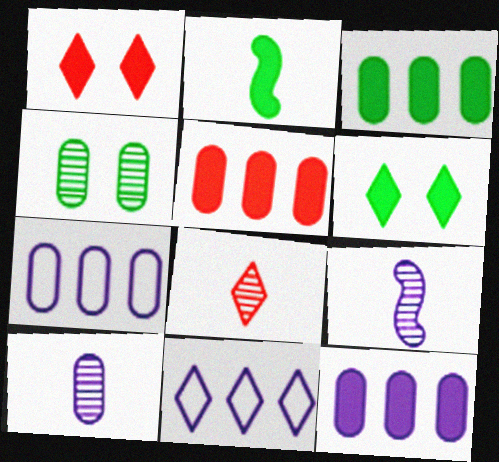[[1, 2, 12], 
[2, 3, 6], 
[3, 5, 12], 
[6, 8, 11]]